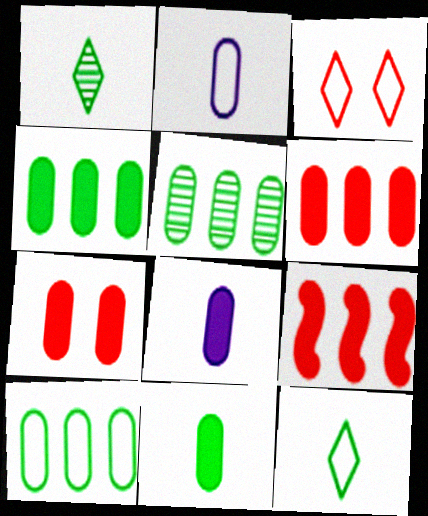[[2, 5, 7], 
[4, 5, 10], 
[4, 7, 8]]